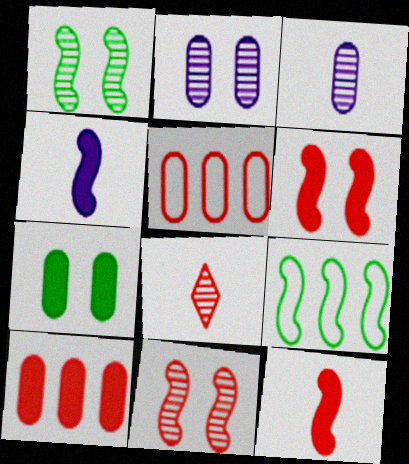[[3, 5, 7], 
[4, 9, 11], 
[5, 6, 8]]